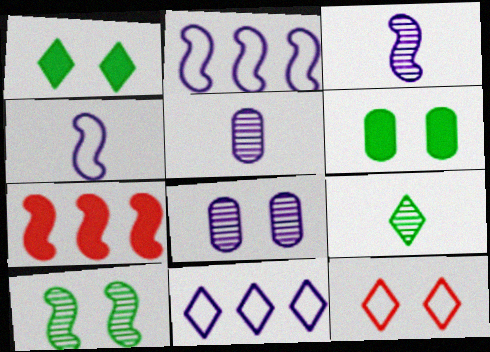[[4, 7, 10]]